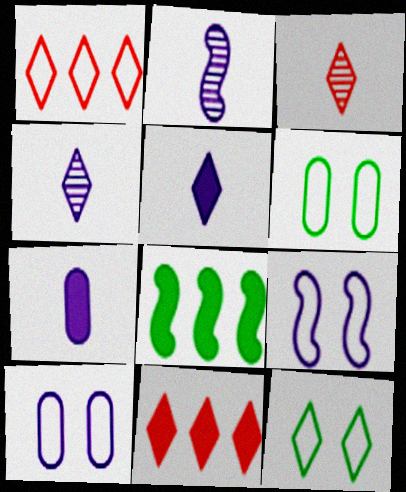[[2, 6, 11], 
[3, 8, 10], 
[4, 11, 12]]